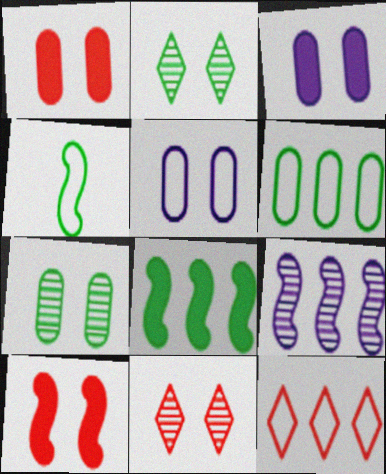[[1, 5, 7], 
[2, 5, 10], 
[4, 5, 12], 
[4, 9, 10]]